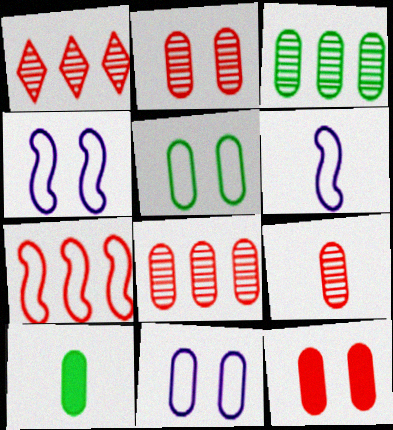[[1, 4, 10], 
[2, 8, 9], 
[3, 5, 10], 
[8, 10, 11]]